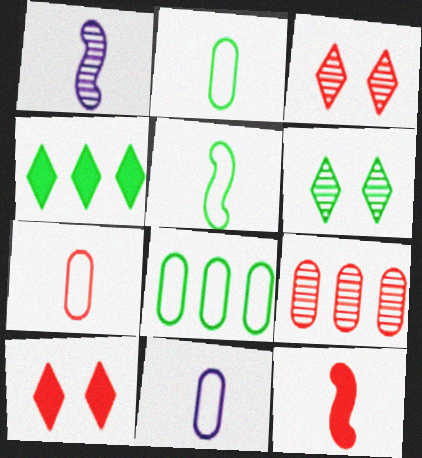[[1, 5, 12], 
[1, 6, 9], 
[1, 8, 10], 
[2, 7, 11]]